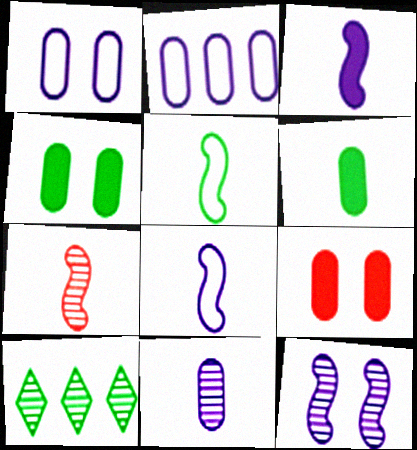[[3, 5, 7], 
[4, 5, 10], 
[8, 9, 10]]